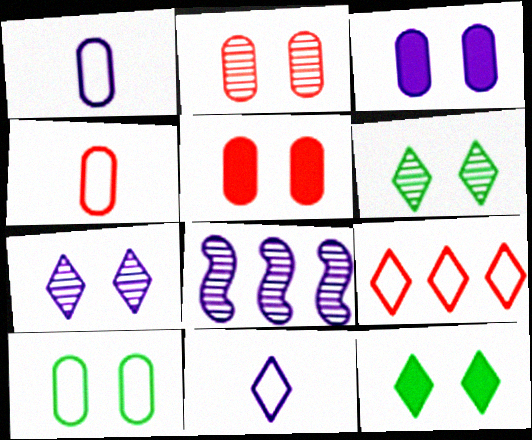[[2, 3, 10], 
[3, 8, 11], 
[4, 8, 12]]